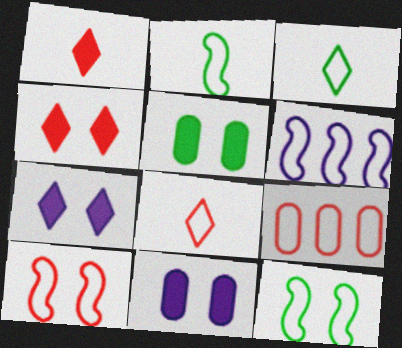[[2, 6, 10], 
[8, 9, 10]]